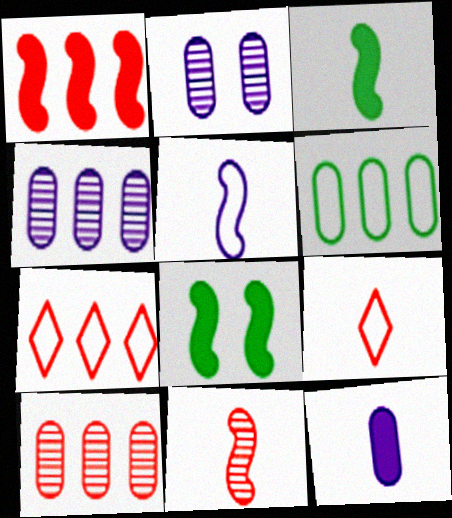[[1, 7, 10], 
[2, 3, 7], 
[3, 5, 11], 
[4, 8, 9]]